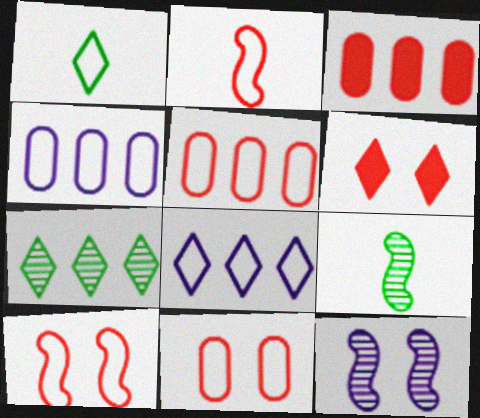[[1, 3, 12], 
[1, 4, 10], 
[4, 6, 9]]